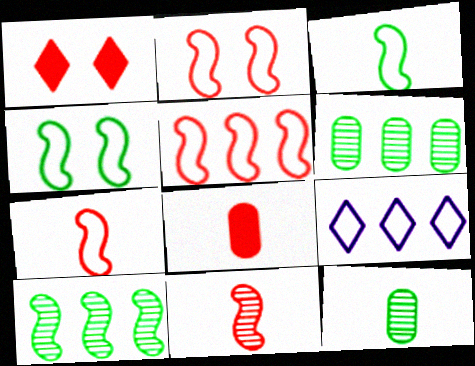[[2, 5, 7]]